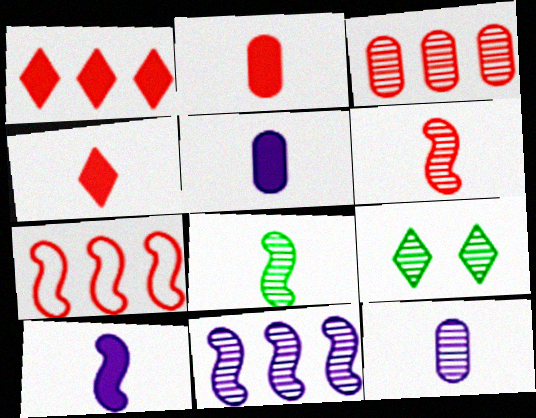[[1, 3, 7], 
[5, 7, 9]]